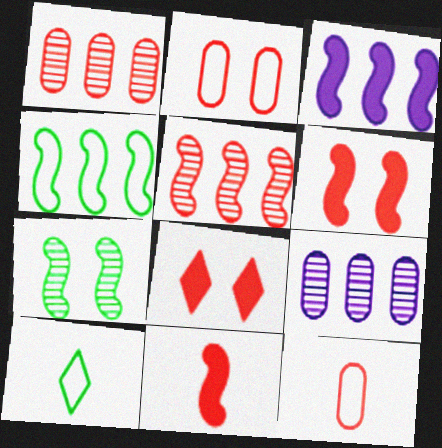[[3, 4, 5], 
[5, 8, 12], 
[6, 9, 10]]